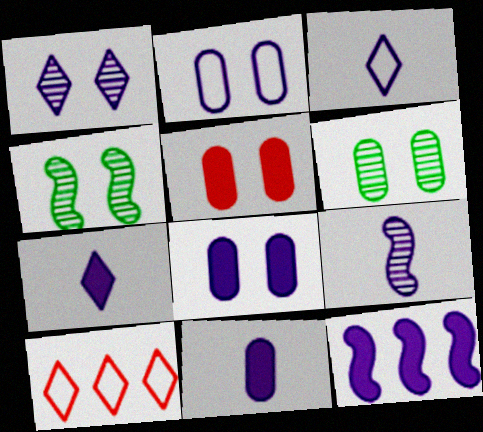[[2, 5, 6], 
[3, 9, 11], 
[4, 10, 11], 
[7, 8, 12]]